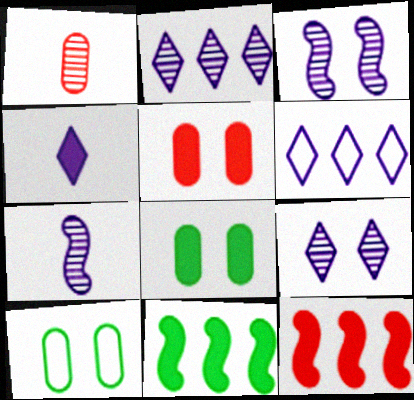[[4, 5, 11], 
[4, 6, 9], 
[4, 8, 12]]